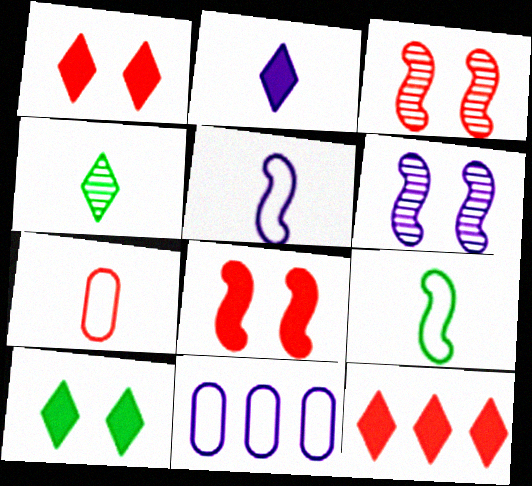[[2, 6, 11], 
[2, 10, 12], 
[3, 7, 12], 
[4, 8, 11]]